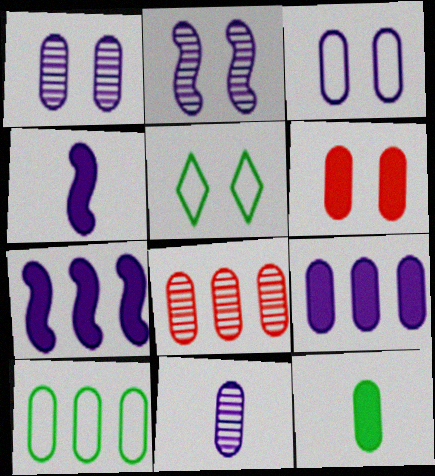[[2, 5, 6], 
[3, 8, 12], 
[3, 9, 11], 
[4, 5, 8], 
[6, 9, 12], 
[6, 10, 11], 
[8, 9, 10]]